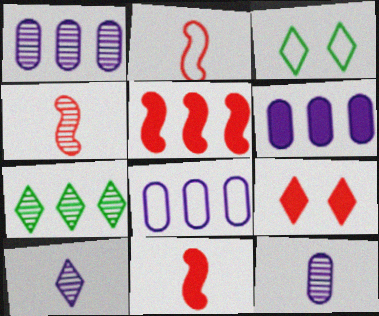[[1, 3, 11], 
[1, 6, 8], 
[2, 3, 8], 
[2, 4, 11], 
[3, 4, 6], 
[3, 5, 12], 
[5, 7, 8]]